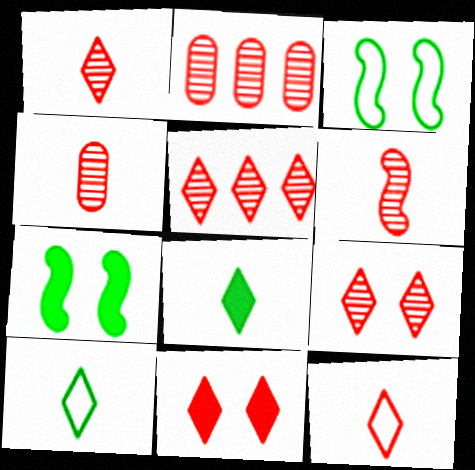[[1, 4, 6], 
[1, 5, 9], 
[2, 6, 9], 
[5, 11, 12]]